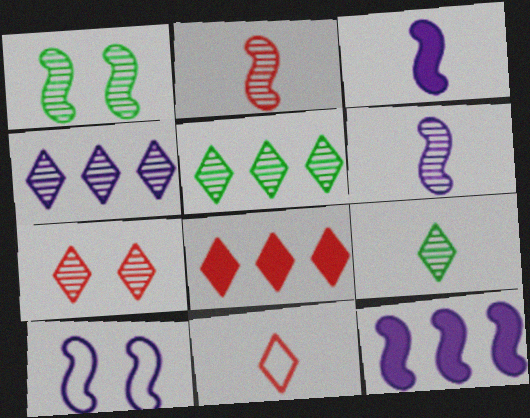[[4, 7, 9], 
[6, 10, 12], 
[7, 8, 11]]